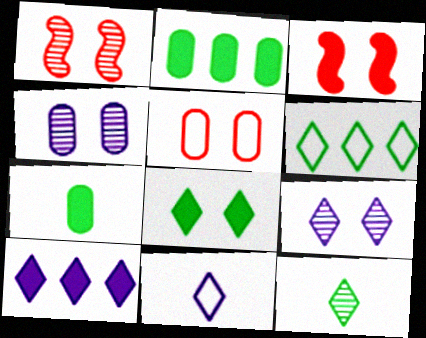[[1, 2, 11], 
[3, 7, 10], 
[6, 8, 12], 
[9, 10, 11]]